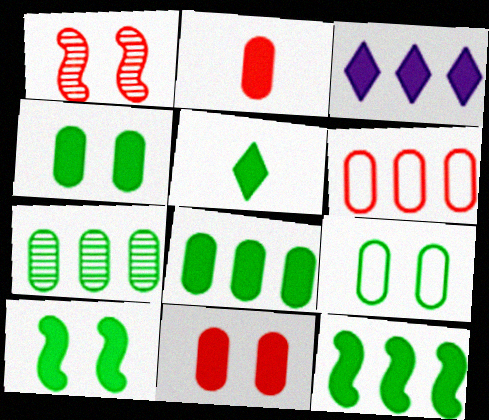[[2, 3, 10], 
[4, 5, 12], 
[5, 8, 10]]